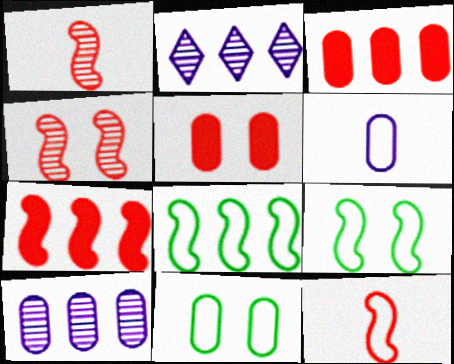[[2, 3, 8], 
[4, 7, 12]]